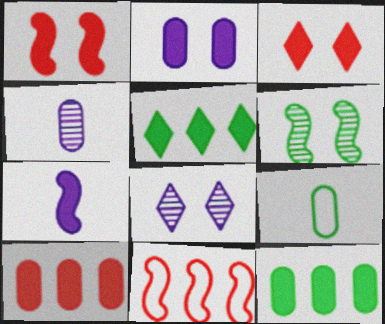[[3, 7, 12], 
[5, 6, 9], 
[6, 7, 11]]